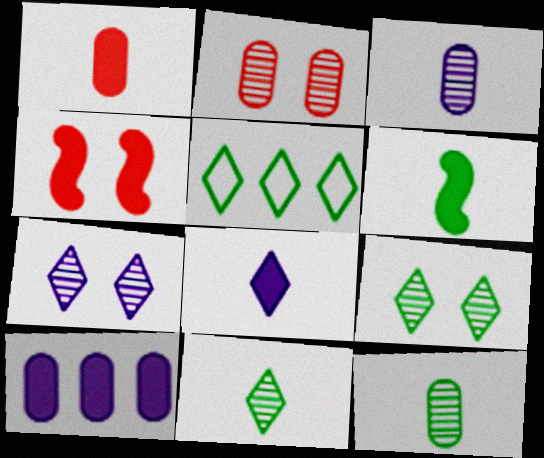[[1, 6, 8], 
[3, 4, 5]]